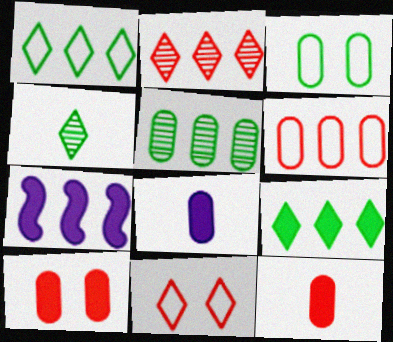[]